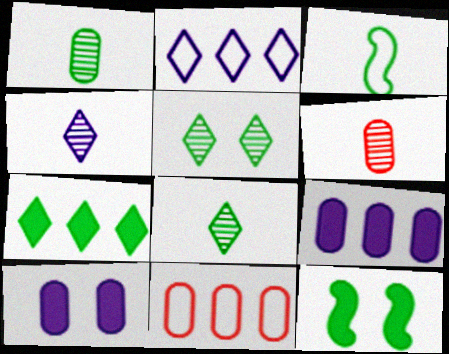[[1, 10, 11], 
[2, 6, 12], 
[4, 11, 12]]